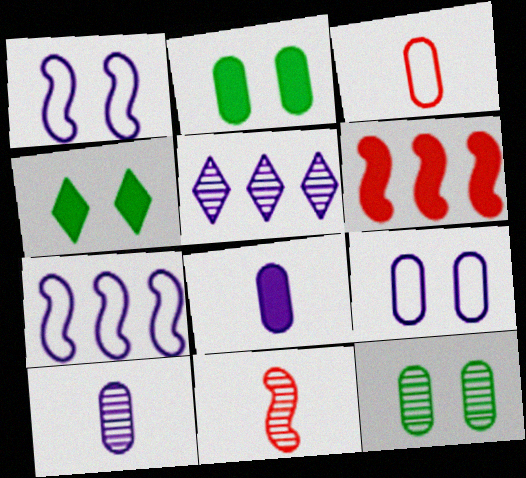[[1, 5, 8], 
[4, 6, 8], 
[5, 11, 12]]